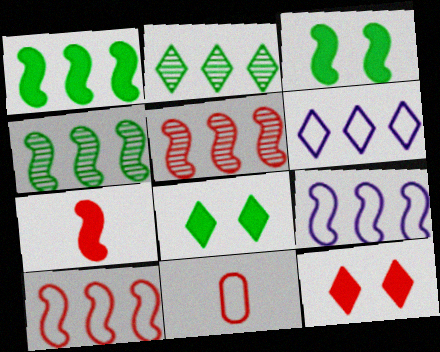[[1, 5, 9], 
[5, 11, 12]]